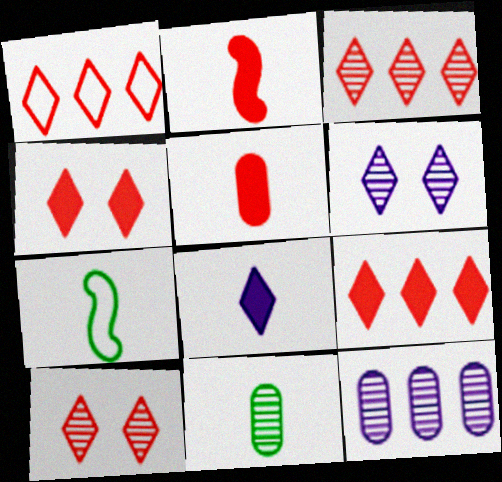[[1, 3, 9], 
[4, 7, 12]]